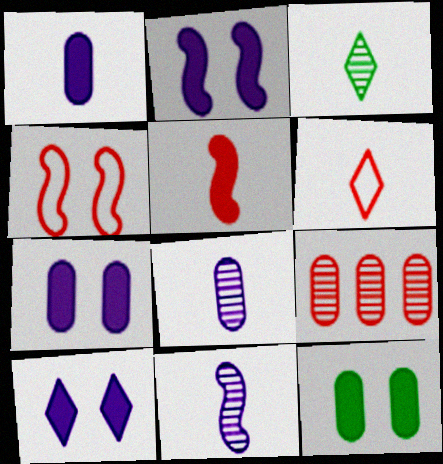[[2, 7, 10]]